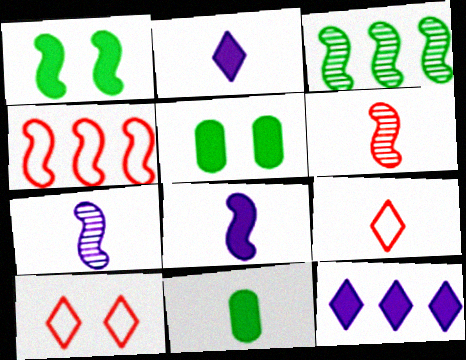[[1, 4, 7], 
[7, 9, 11]]